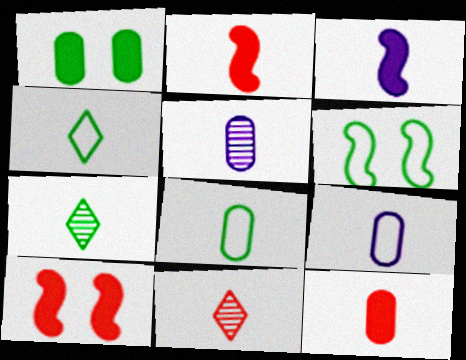[[2, 4, 5], 
[2, 7, 9], 
[3, 8, 11], 
[5, 8, 12]]